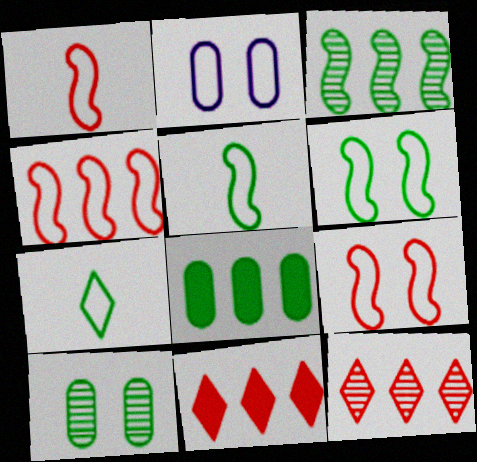[[1, 4, 9], 
[2, 4, 7]]